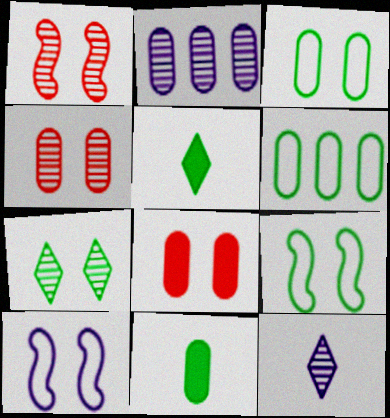[[7, 8, 10]]